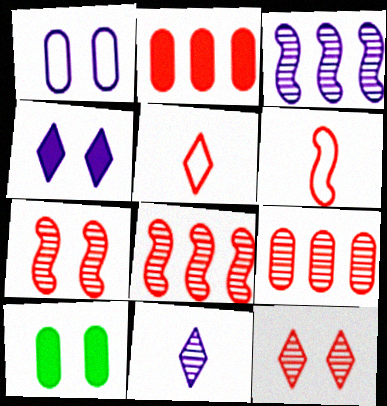[[2, 5, 7], 
[2, 6, 12], 
[3, 5, 10]]